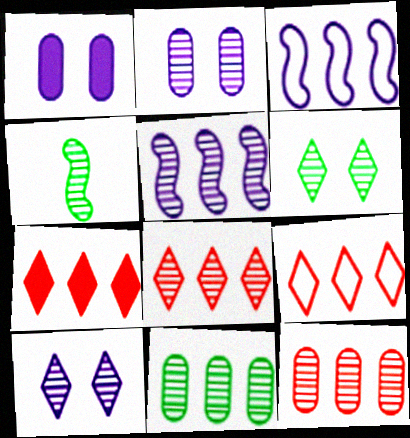[[1, 4, 9], 
[2, 4, 8], 
[3, 7, 11], 
[4, 6, 11], 
[4, 10, 12], 
[5, 8, 11], 
[7, 8, 9]]